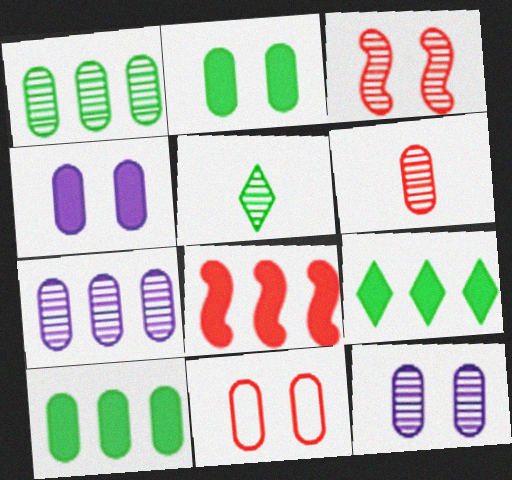[[1, 6, 12], 
[2, 11, 12], 
[3, 5, 7]]